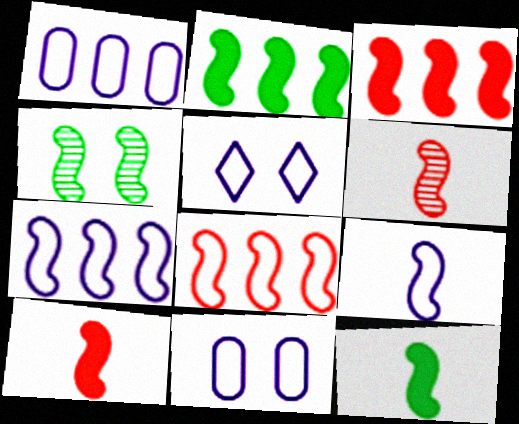[[1, 5, 9], 
[3, 4, 9], 
[4, 7, 10], 
[6, 9, 12]]